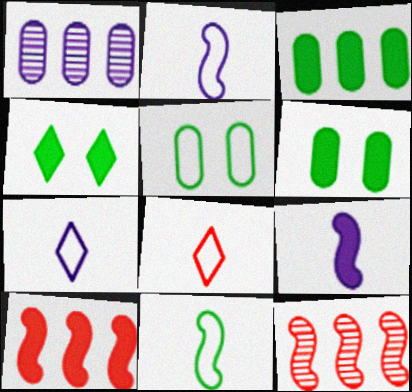[[6, 7, 12]]